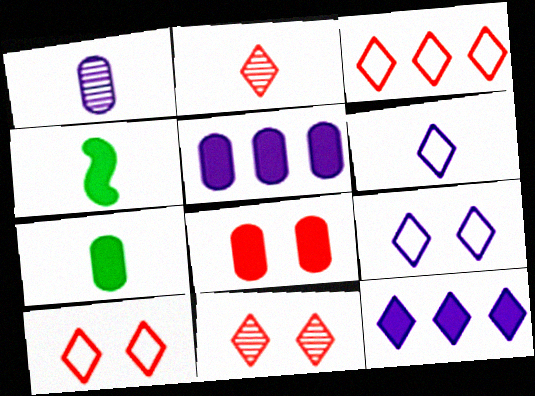[[4, 8, 12], 
[5, 7, 8]]